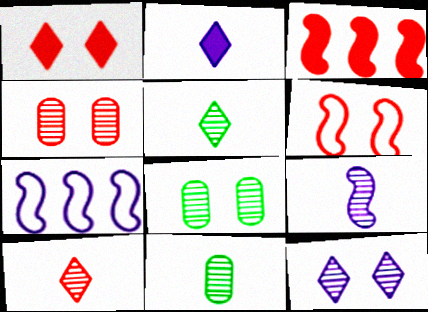[[1, 4, 6], 
[1, 7, 11], 
[9, 10, 11]]